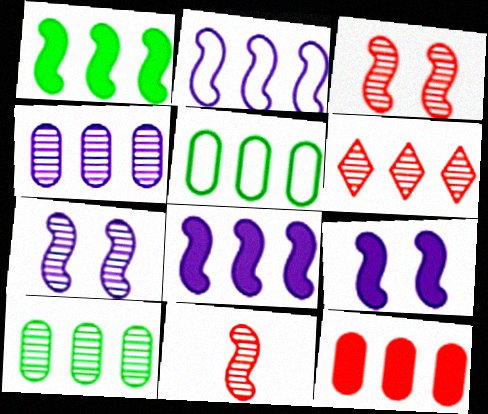[[4, 5, 12], 
[5, 6, 8]]